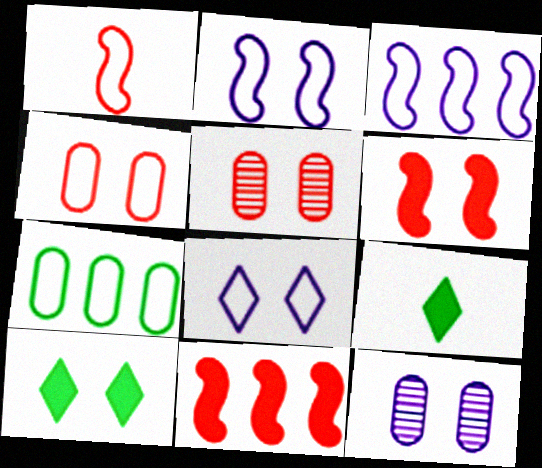[[1, 7, 8], 
[2, 5, 10], 
[3, 5, 9]]